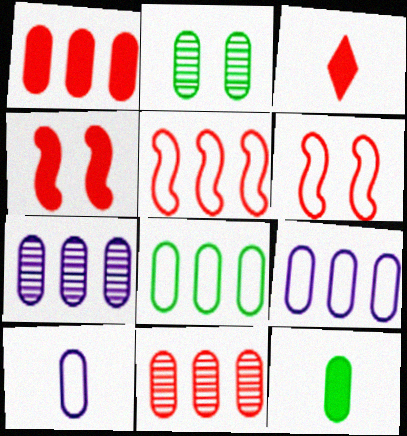[[1, 2, 10], 
[1, 3, 4], 
[1, 7, 8], 
[2, 8, 12], 
[3, 6, 11]]